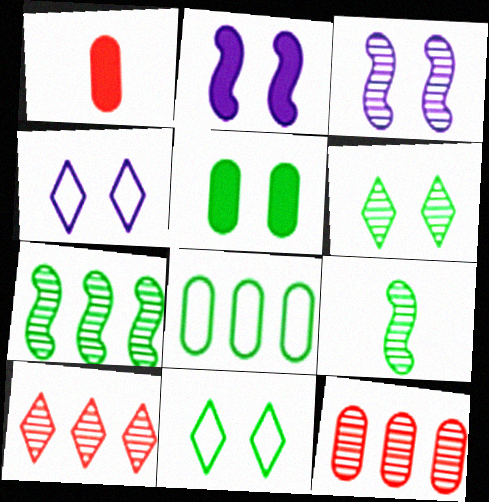[[1, 4, 7]]